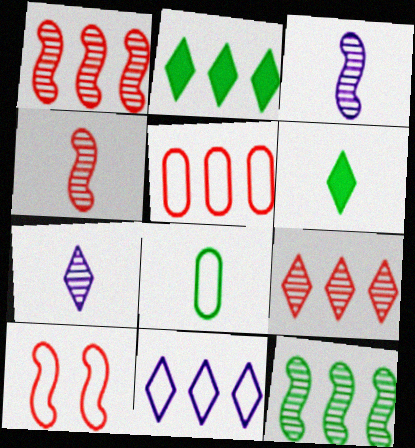[[2, 9, 11], 
[8, 10, 11]]